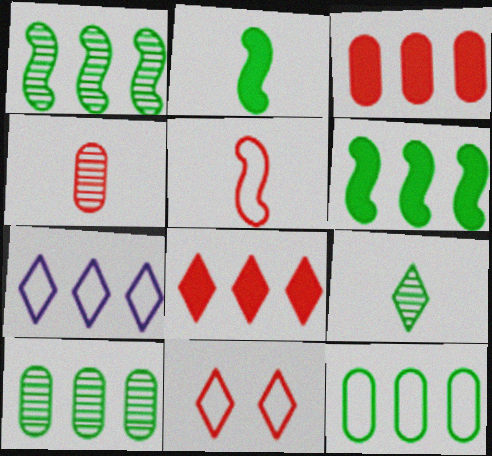[[1, 3, 7]]